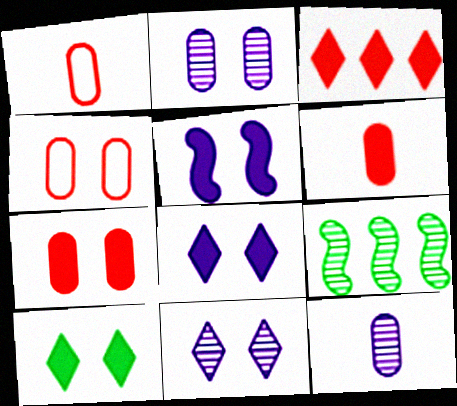[[1, 8, 9], 
[5, 7, 10]]